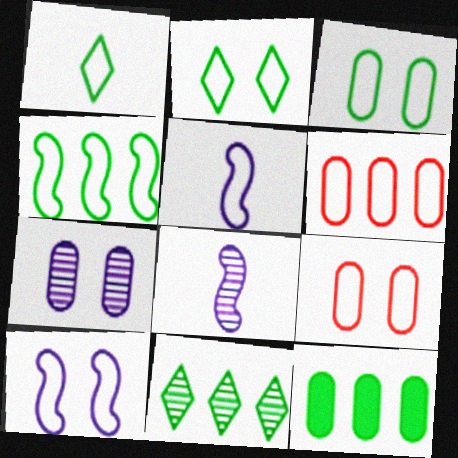[[1, 3, 4], 
[1, 6, 10], 
[2, 5, 6], 
[2, 9, 10], 
[4, 11, 12]]